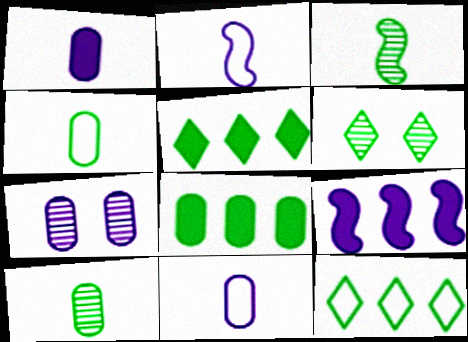[]